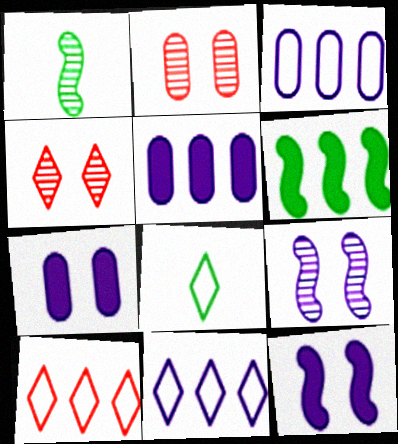[[1, 7, 10]]